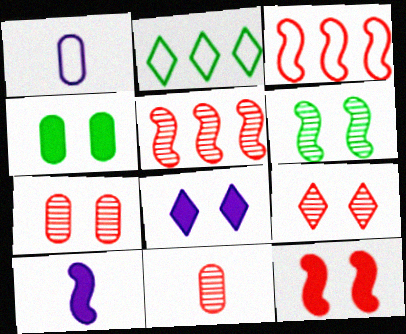[[2, 7, 10], 
[3, 6, 10], 
[4, 8, 12], 
[5, 9, 11]]